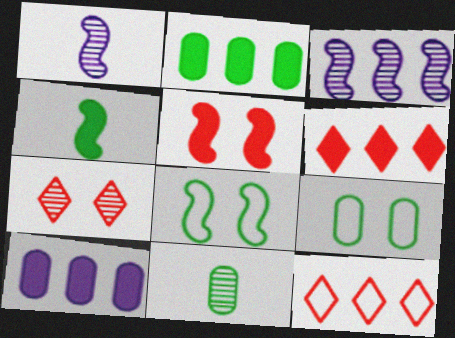[[1, 6, 9], 
[2, 3, 12], 
[2, 9, 11], 
[3, 7, 11]]